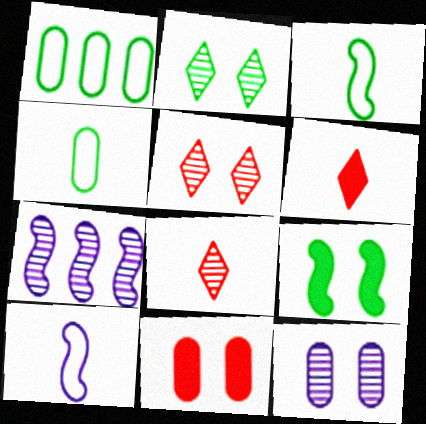[]